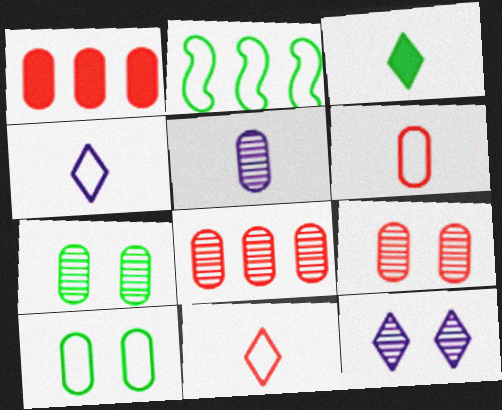[[1, 5, 10], 
[1, 6, 9], 
[2, 3, 7], 
[5, 7, 8]]